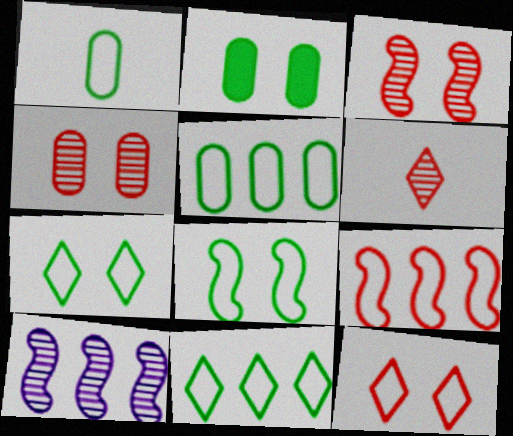[[1, 8, 11]]